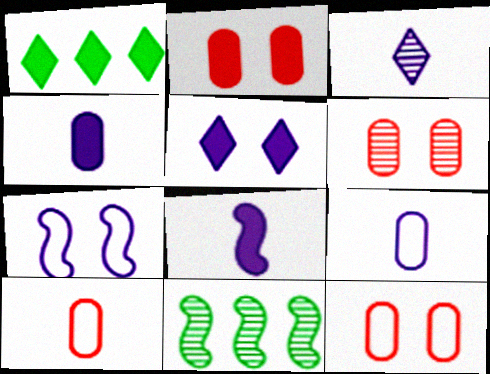[[1, 2, 8], 
[2, 6, 12], 
[3, 6, 11], 
[3, 8, 9], 
[5, 10, 11]]